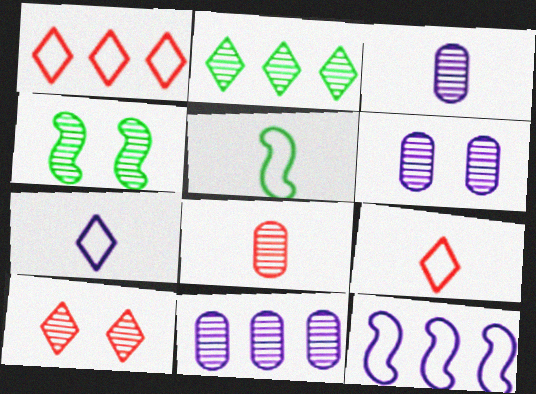[[3, 6, 11], 
[4, 6, 10]]